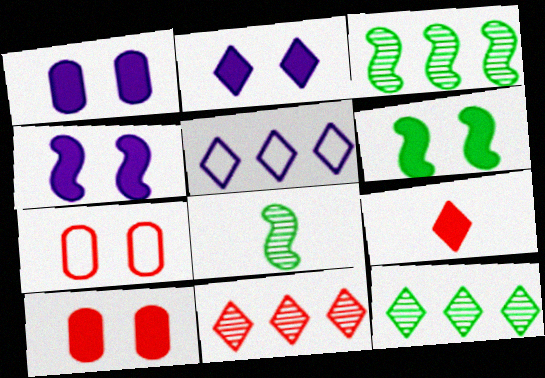[[1, 2, 4], 
[2, 6, 10], 
[5, 8, 10]]